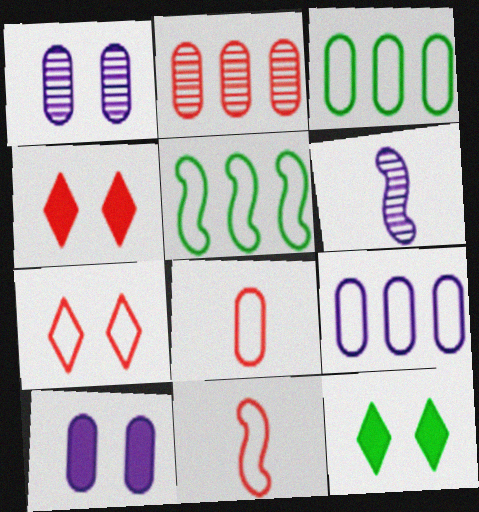[[2, 4, 11], 
[3, 4, 6]]